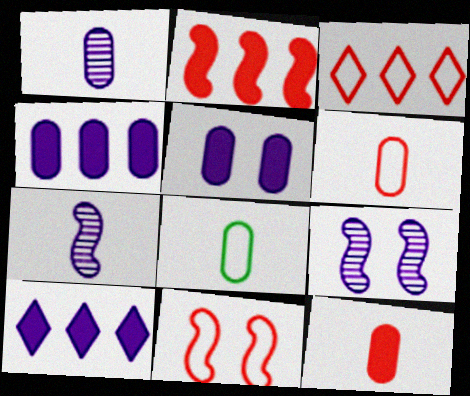[[1, 8, 12], 
[3, 6, 11]]